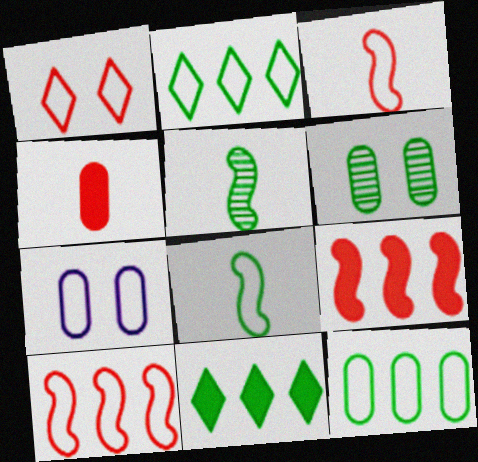[[2, 3, 7], 
[6, 8, 11]]